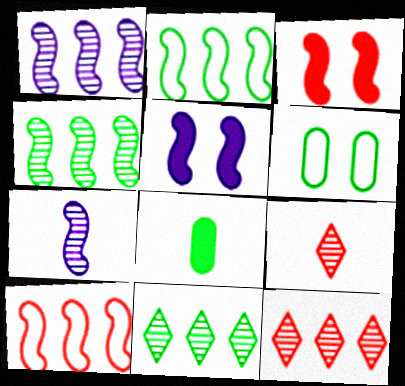[[2, 3, 7]]